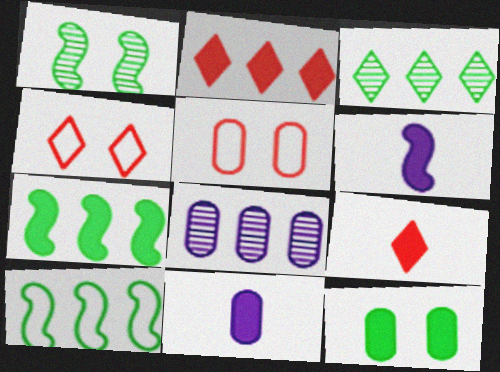[[2, 6, 12], 
[2, 8, 10], 
[3, 5, 6]]